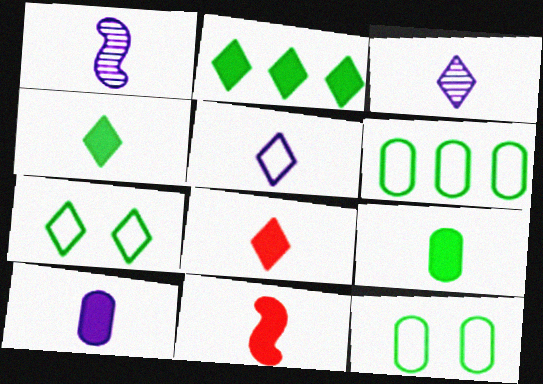[[1, 5, 10], 
[4, 10, 11]]